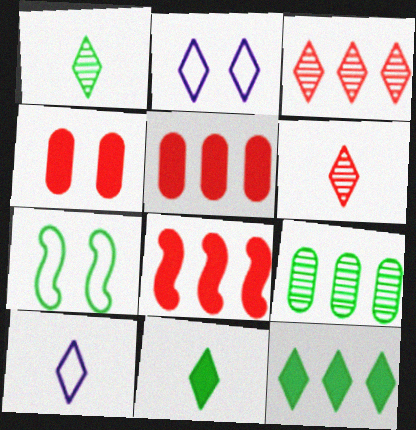[[2, 3, 11], 
[2, 6, 12], 
[6, 10, 11], 
[7, 9, 11]]